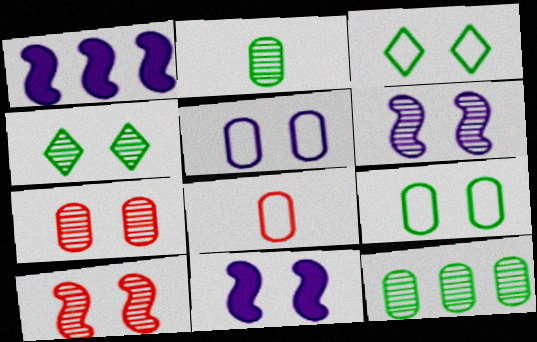[[1, 4, 8], 
[3, 7, 11], 
[4, 6, 7]]